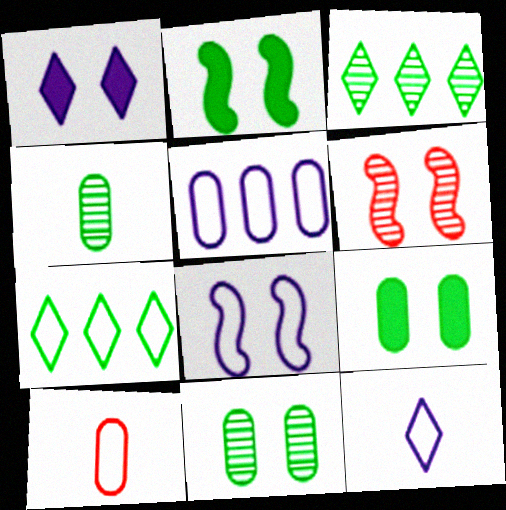[[2, 4, 7], 
[2, 6, 8], 
[5, 8, 12], 
[7, 8, 10]]